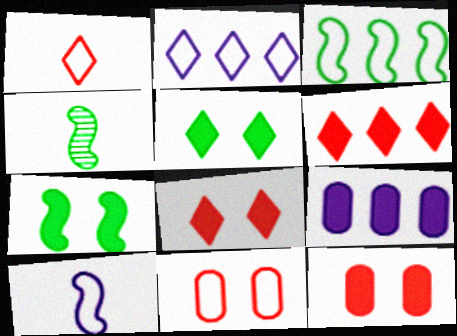[[2, 4, 12], 
[3, 4, 7]]